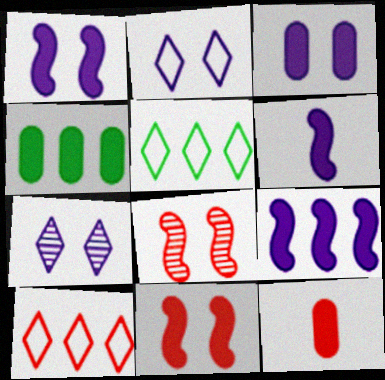[[1, 6, 9], 
[3, 4, 12], 
[8, 10, 12]]